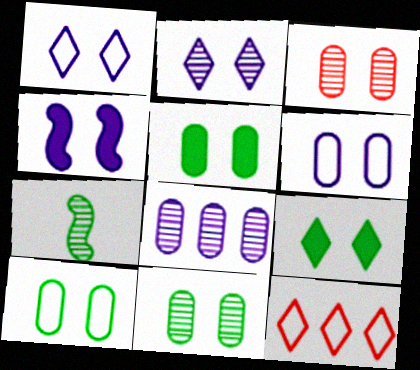[[2, 4, 6], 
[3, 5, 6], 
[5, 10, 11]]